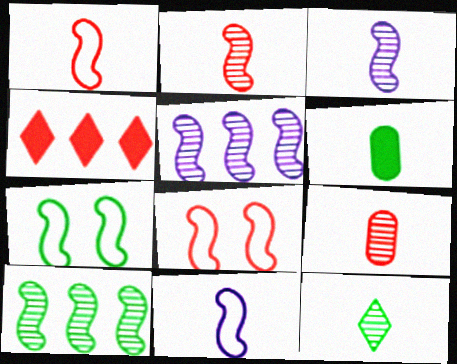[[3, 9, 12], 
[4, 8, 9]]